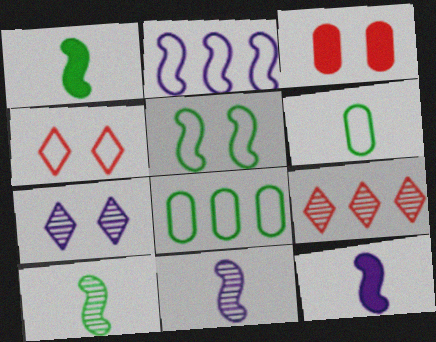[[2, 4, 6], 
[3, 5, 7]]